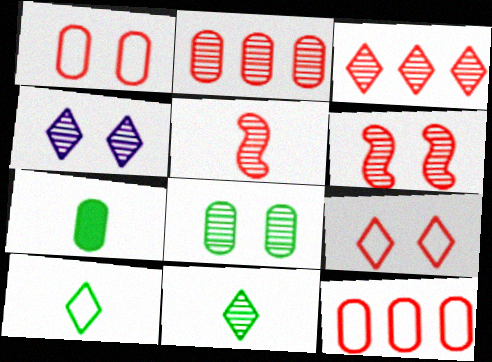[[3, 4, 11], 
[4, 6, 8]]